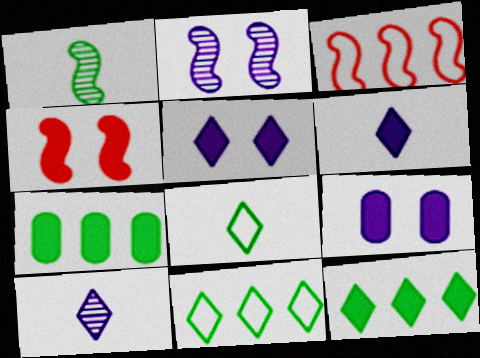[[4, 6, 7]]